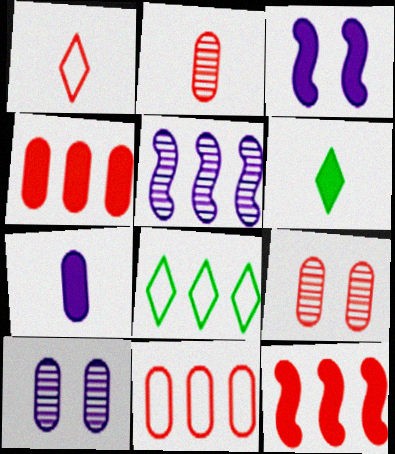[[1, 9, 12], 
[2, 3, 8], 
[3, 4, 6], 
[4, 5, 8]]